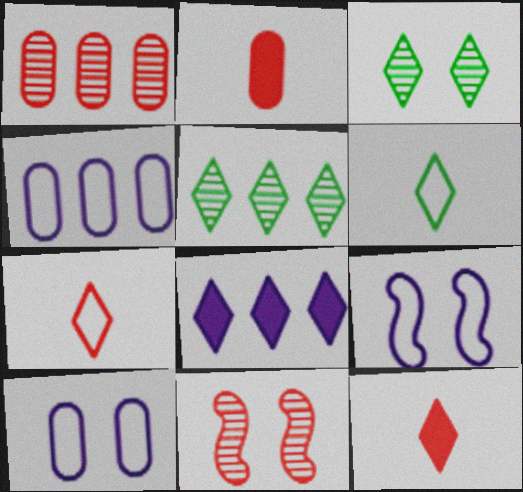[[2, 5, 9], 
[3, 7, 8]]